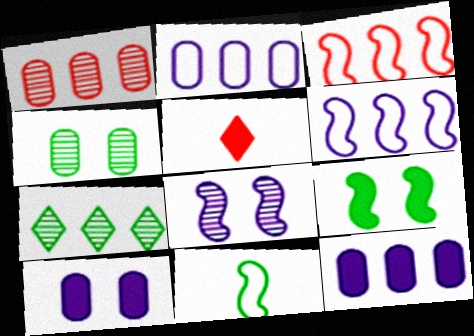[[3, 7, 12], 
[4, 5, 6], 
[5, 9, 12]]